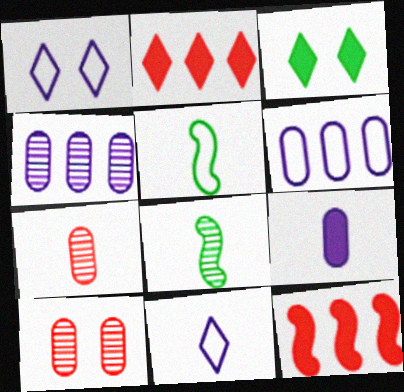[[3, 9, 12]]